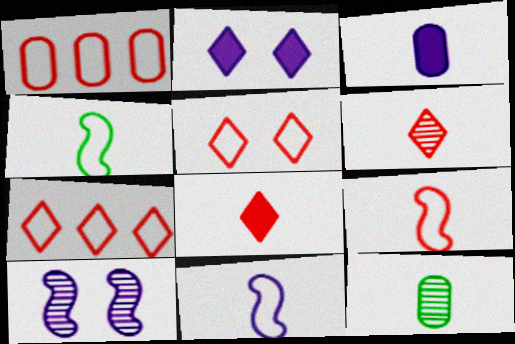[[1, 5, 9], 
[3, 4, 6], 
[4, 9, 11], 
[8, 11, 12]]